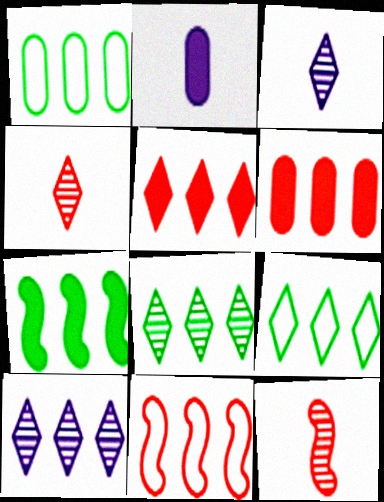[[1, 7, 8], 
[5, 9, 10]]